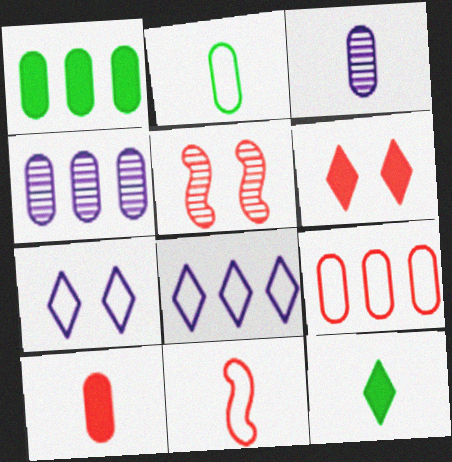[[1, 4, 9], 
[2, 3, 10], 
[3, 11, 12]]